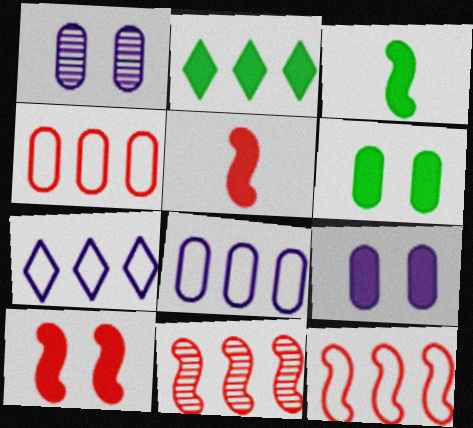[[2, 3, 6], 
[2, 5, 9], 
[2, 8, 11]]